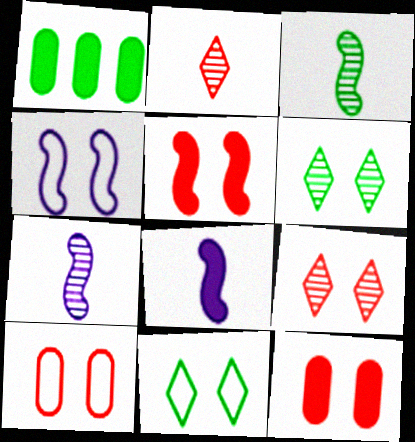[[1, 2, 4], 
[1, 3, 11], 
[4, 6, 12], 
[4, 10, 11], 
[5, 9, 10]]